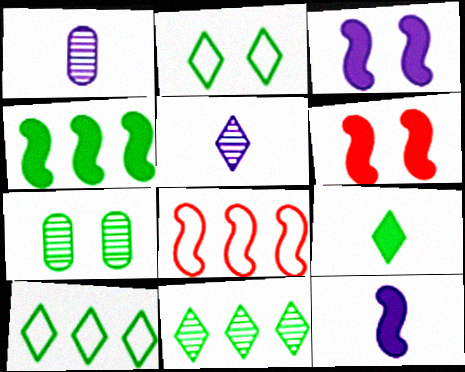[[1, 6, 10], 
[2, 9, 11], 
[4, 6, 12]]